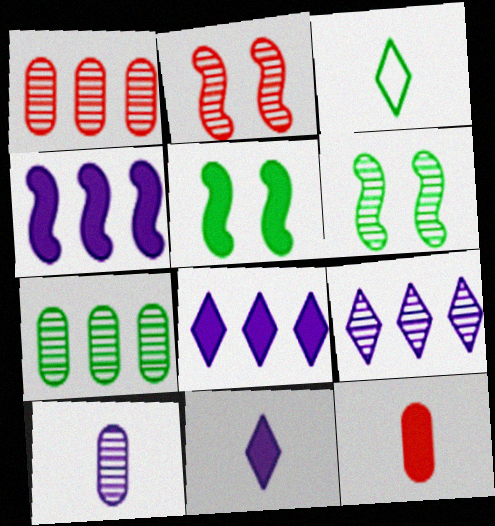[[3, 5, 7], 
[5, 8, 12]]